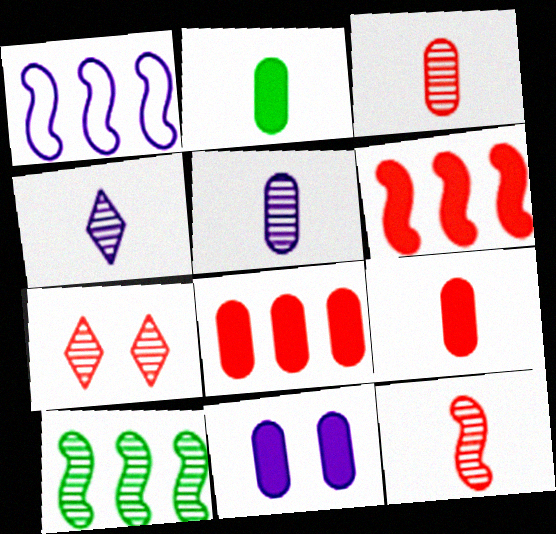[[1, 2, 7], 
[1, 4, 11], 
[1, 6, 10], 
[2, 8, 11], 
[5, 7, 10]]